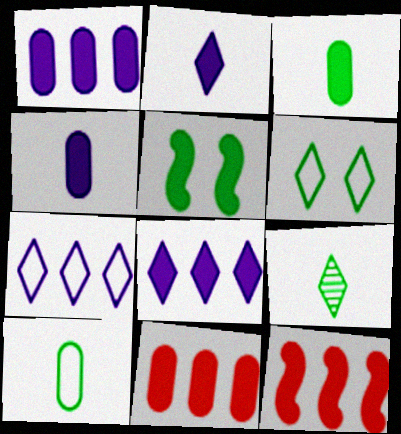[[2, 5, 11]]